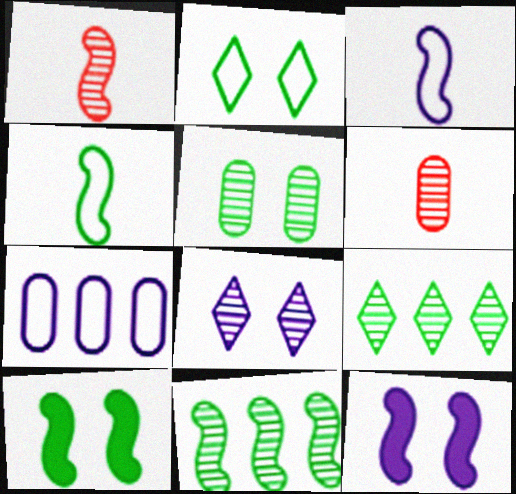[[2, 5, 10], 
[4, 10, 11], 
[6, 8, 11]]